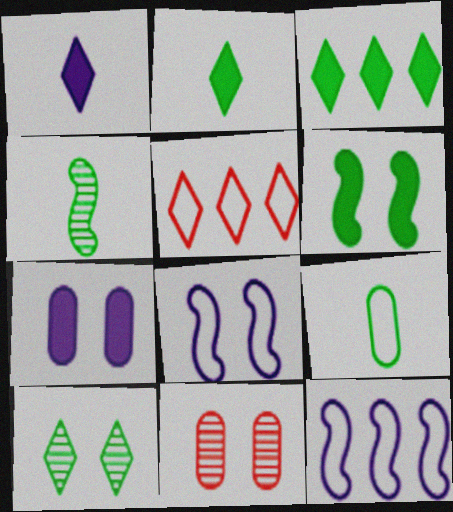[[1, 5, 10], 
[2, 4, 9], 
[2, 11, 12], 
[4, 5, 7], 
[5, 8, 9]]